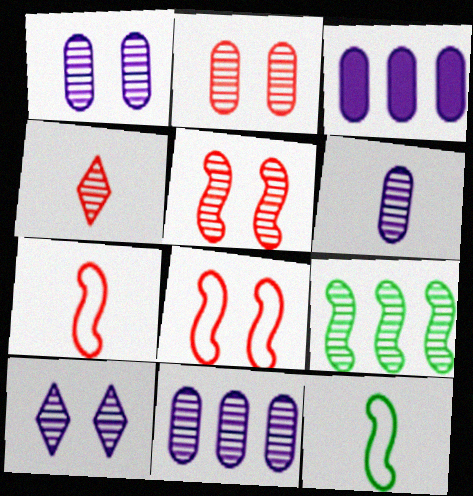[[1, 4, 9], 
[1, 6, 11]]